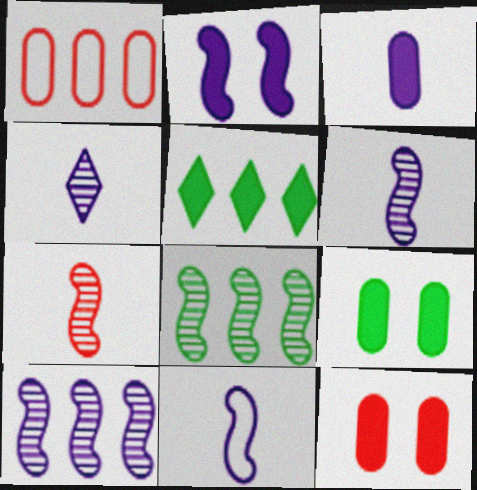[[1, 5, 10], 
[2, 10, 11], 
[3, 4, 11]]